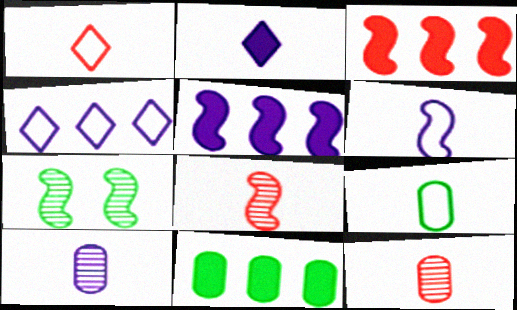[[1, 6, 9], 
[2, 6, 10], 
[2, 8, 9], 
[3, 6, 7]]